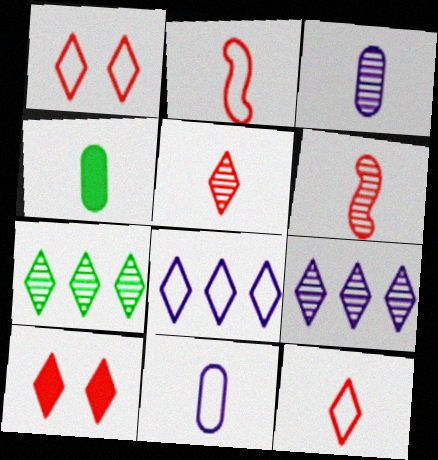[]